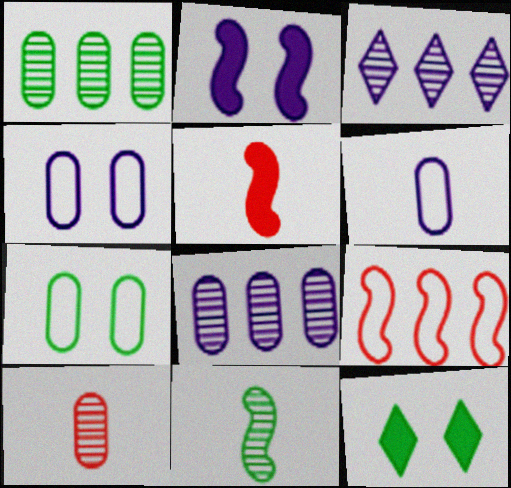[[2, 3, 6], 
[2, 9, 11], 
[3, 5, 7]]